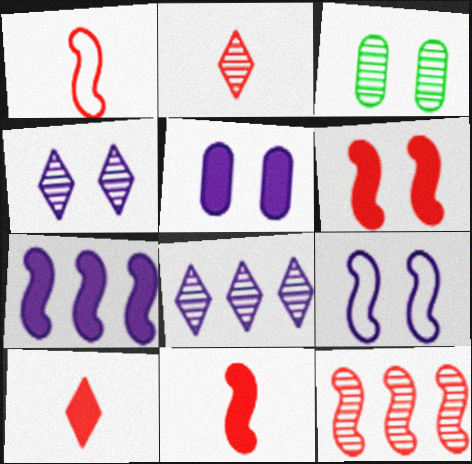[[1, 6, 12], 
[4, 5, 9]]